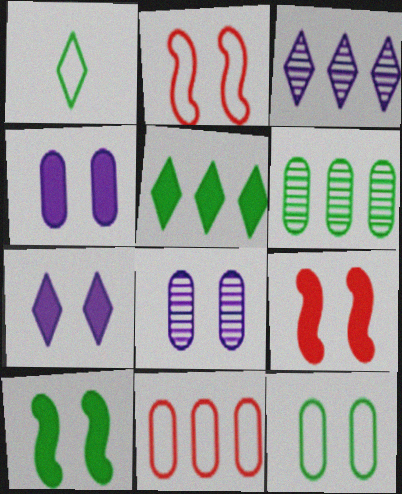[[1, 6, 10]]